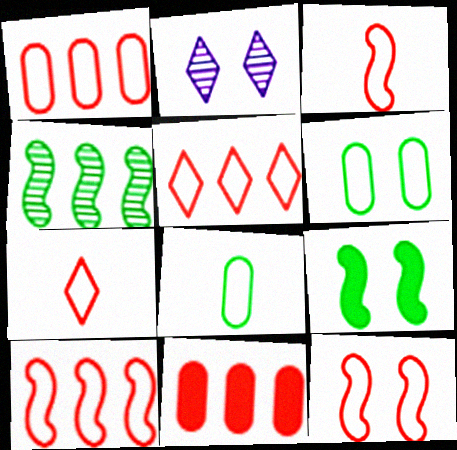[[1, 5, 10], 
[1, 7, 12], 
[3, 10, 12]]